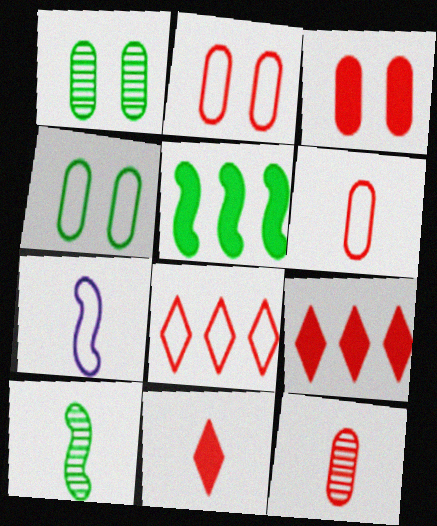[[1, 7, 9], 
[4, 7, 8]]